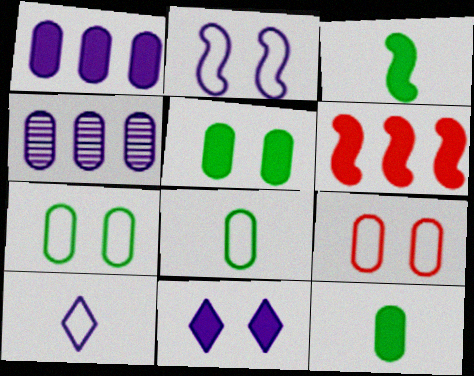[[4, 9, 12], 
[6, 11, 12]]